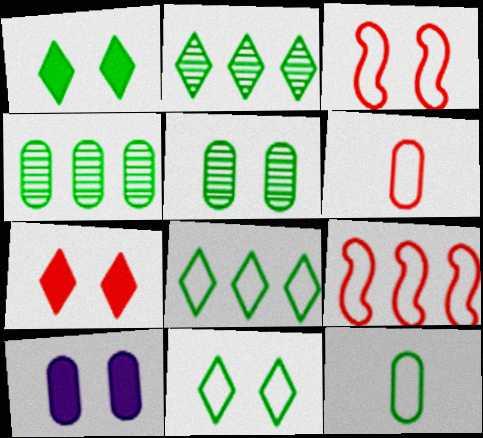[[4, 6, 10]]